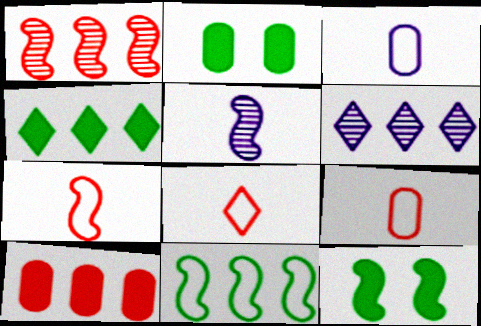[[2, 6, 7], 
[6, 9, 12], 
[6, 10, 11], 
[7, 8, 9]]